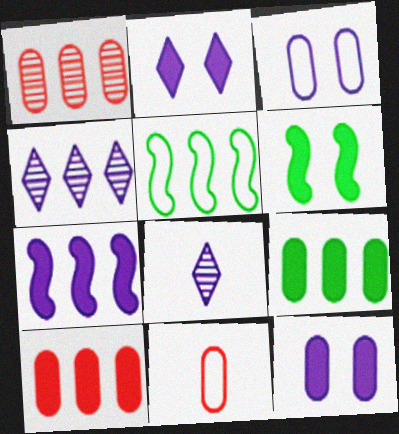[[3, 7, 8], 
[4, 5, 10], 
[4, 6, 11]]